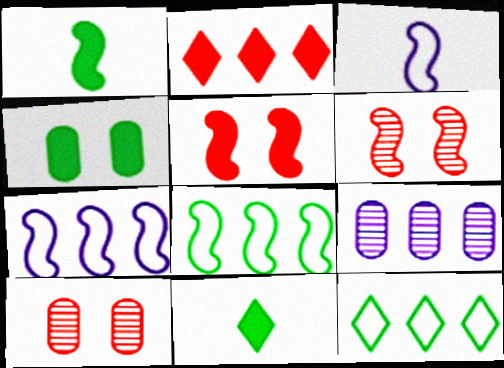[[1, 6, 7], 
[2, 8, 9], 
[7, 10, 11]]